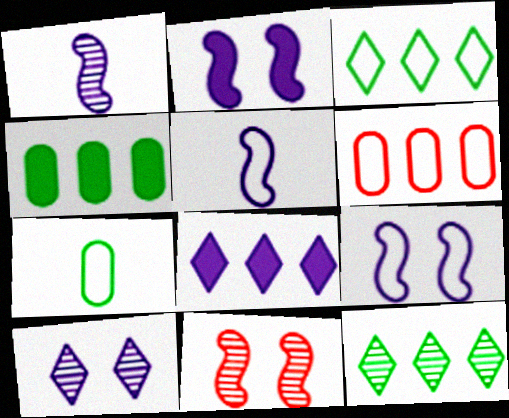[[7, 8, 11]]